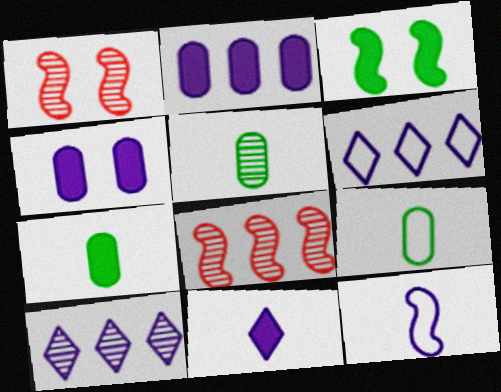[[1, 5, 10], 
[1, 6, 7], 
[3, 8, 12], 
[4, 10, 12], 
[5, 7, 9]]